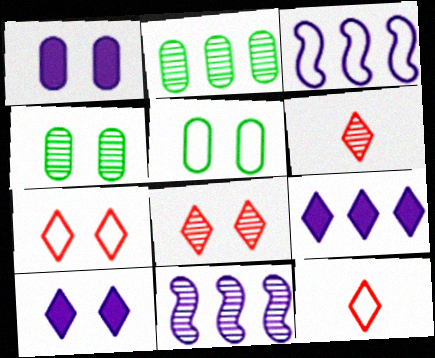[[3, 5, 12], 
[4, 6, 11]]